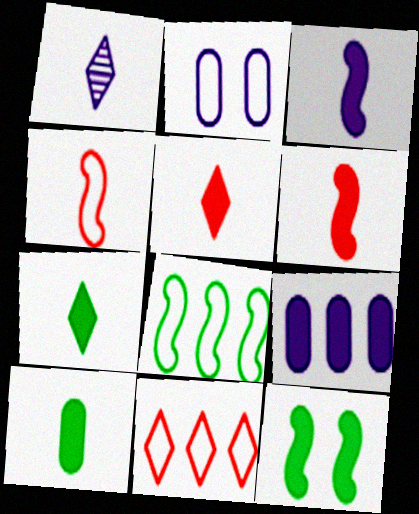[[1, 4, 10], 
[3, 5, 10], 
[5, 9, 12]]